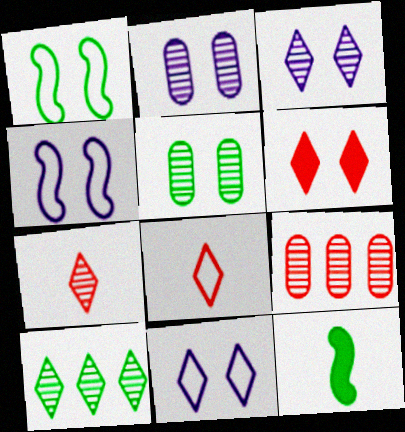[[1, 2, 6], 
[3, 7, 10], 
[4, 5, 6], 
[9, 11, 12]]